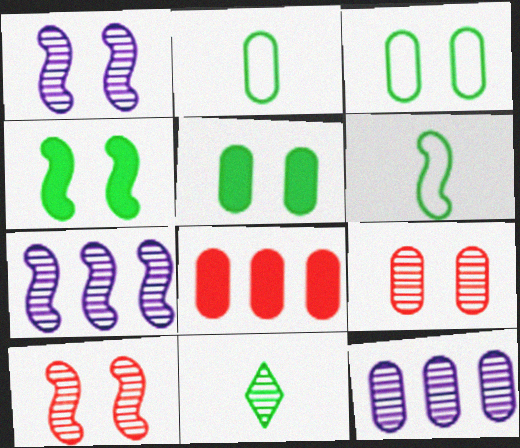[[7, 9, 11], 
[10, 11, 12]]